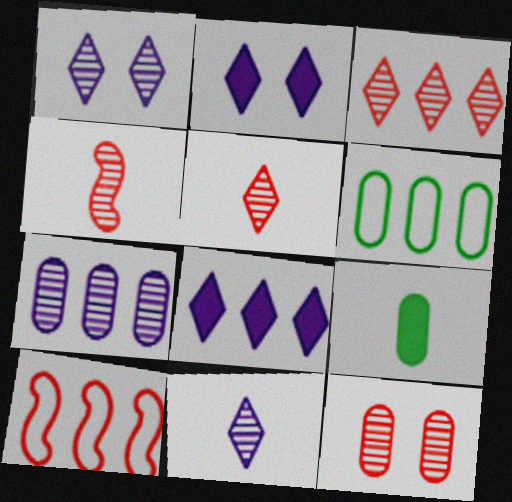[[1, 9, 10], 
[2, 4, 6], 
[3, 4, 12]]